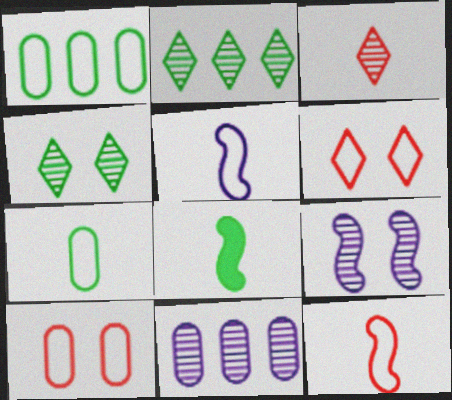[[1, 4, 8], 
[1, 5, 6], 
[6, 8, 11]]